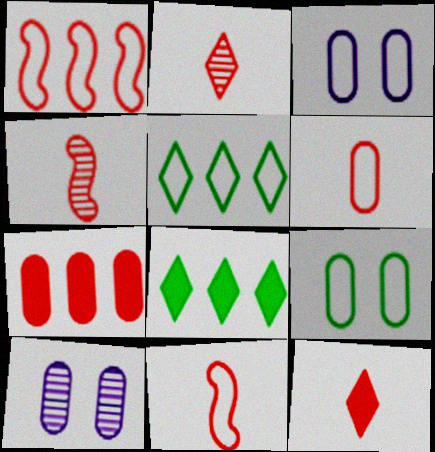[[3, 4, 8], 
[3, 5, 11], 
[4, 6, 12], 
[8, 10, 11]]